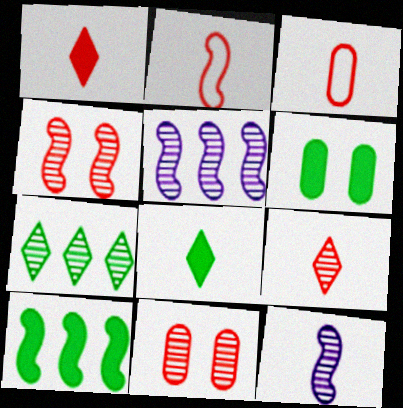[[3, 8, 12], 
[6, 8, 10], 
[7, 11, 12]]